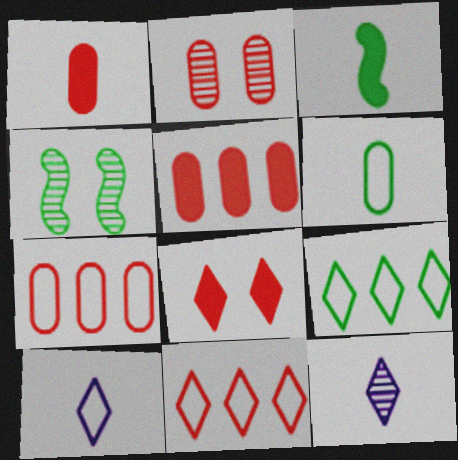[[1, 2, 7], 
[4, 5, 10], 
[8, 9, 12]]